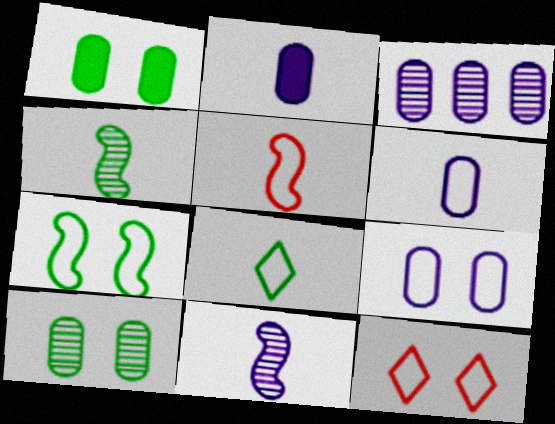[[2, 3, 9], 
[5, 6, 8], 
[7, 9, 12]]